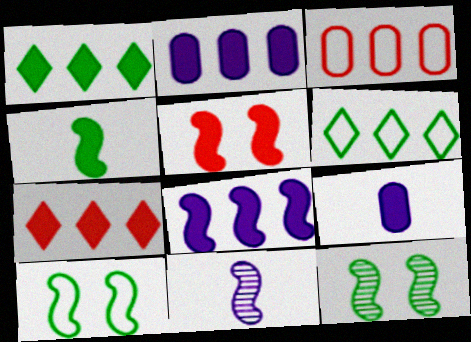[[1, 5, 9], 
[4, 5, 8]]